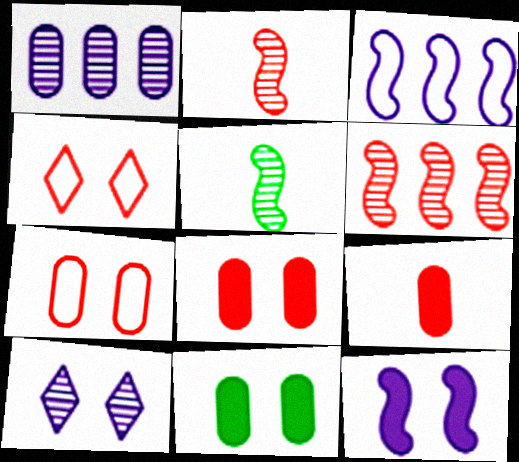[[4, 6, 9]]